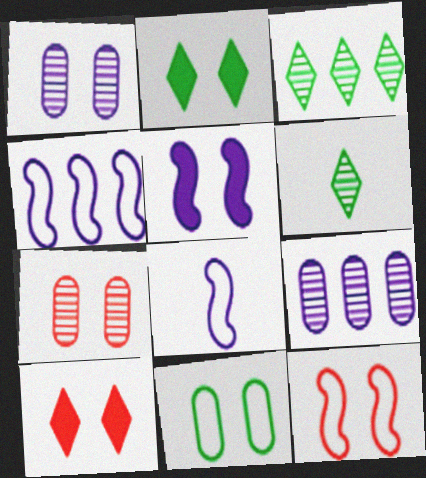[[1, 2, 12], 
[7, 10, 12]]